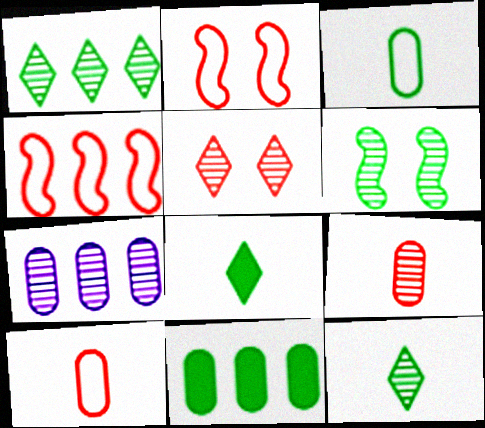[[2, 7, 8]]